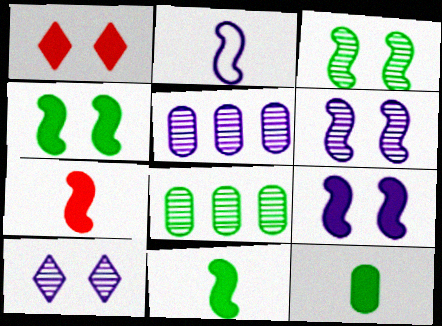[[1, 2, 8]]